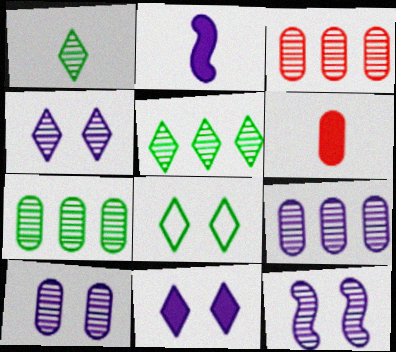[[1, 3, 12], 
[2, 3, 8], 
[3, 7, 9], 
[4, 10, 12]]